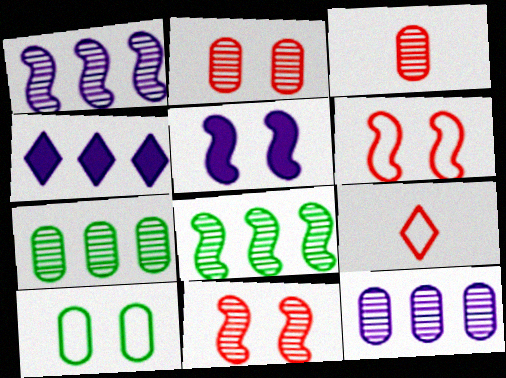[[5, 7, 9]]